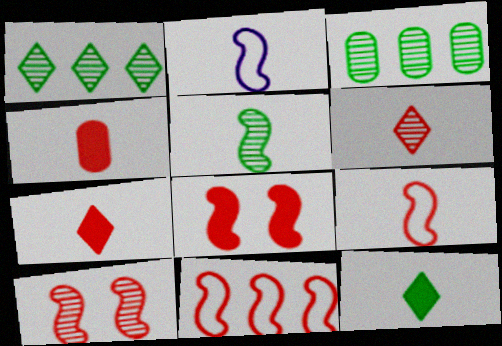[[4, 6, 9]]